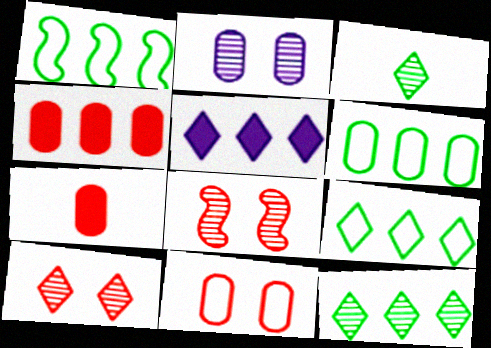[[1, 6, 9], 
[2, 6, 7]]